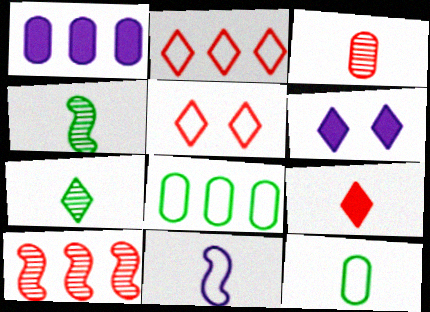[[1, 4, 5], 
[2, 6, 7], 
[5, 8, 11], 
[6, 10, 12]]